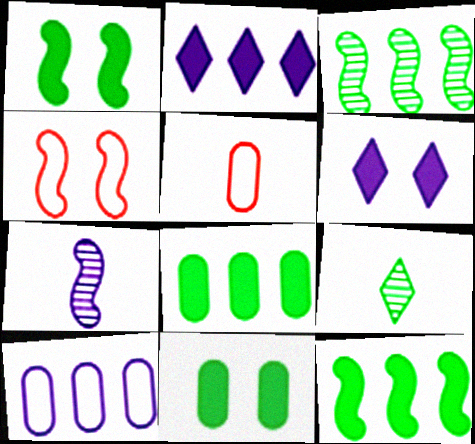[[3, 5, 6], 
[4, 7, 12], 
[6, 7, 10]]